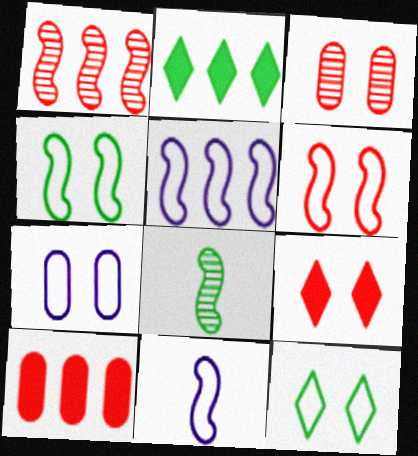[[2, 3, 11], 
[3, 6, 9], 
[6, 7, 12]]